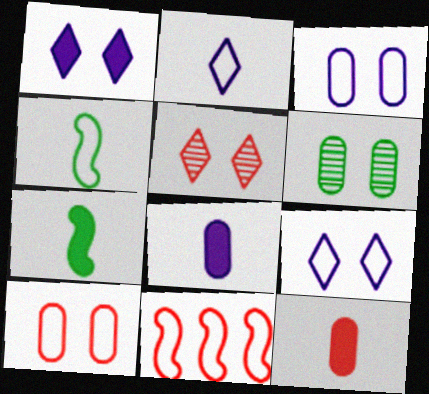[[5, 11, 12]]